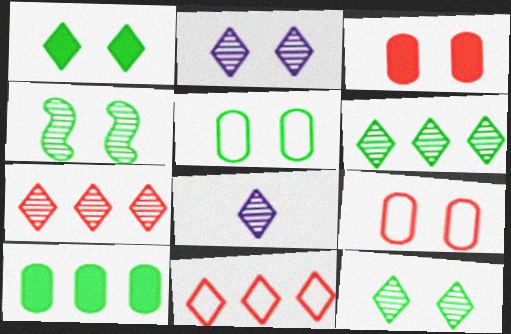[[1, 4, 5], 
[1, 8, 11], 
[7, 8, 12]]